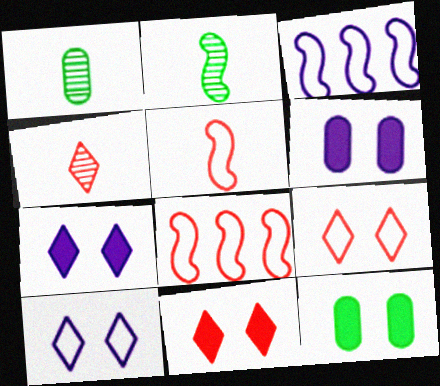[[1, 3, 11], 
[1, 7, 8], 
[3, 4, 12]]